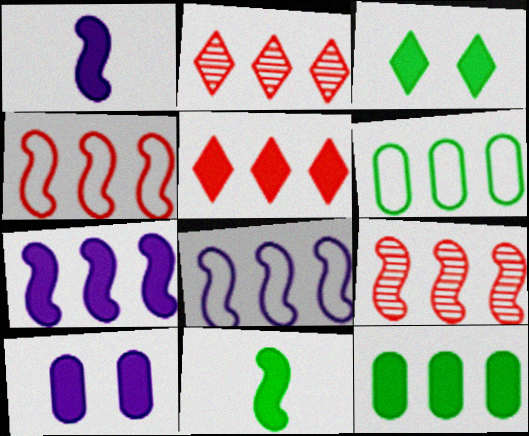[[2, 6, 7], 
[2, 8, 12], 
[3, 11, 12], 
[5, 7, 12], 
[5, 10, 11]]